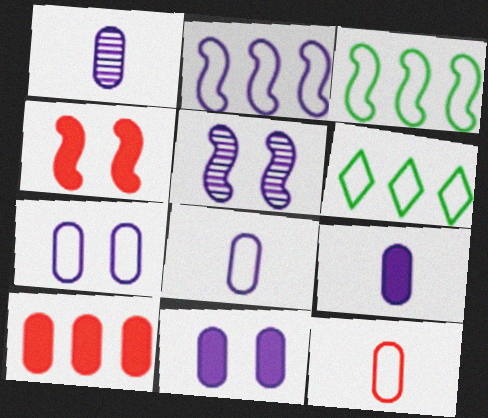[[1, 4, 6], 
[1, 8, 9]]